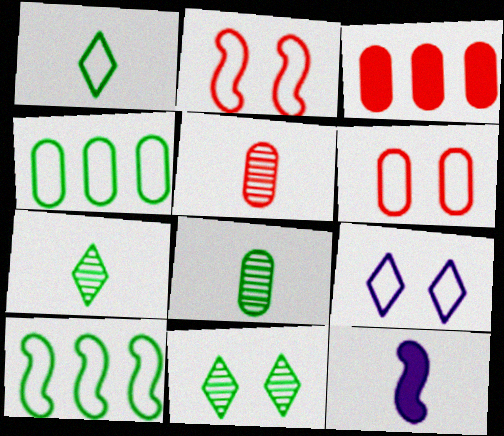[[1, 5, 12], 
[3, 5, 6]]